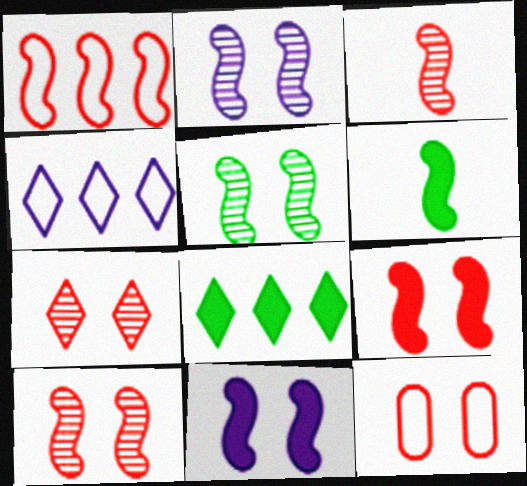[[1, 2, 6], 
[1, 3, 9], 
[2, 5, 10], 
[7, 9, 12]]